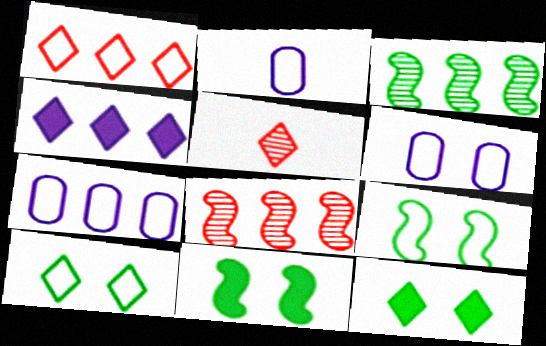[[1, 2, 9], 
[2, 6, 7], 
[2, 8, 12], 
[4, 5, 10], 
[5, 7, 11]]